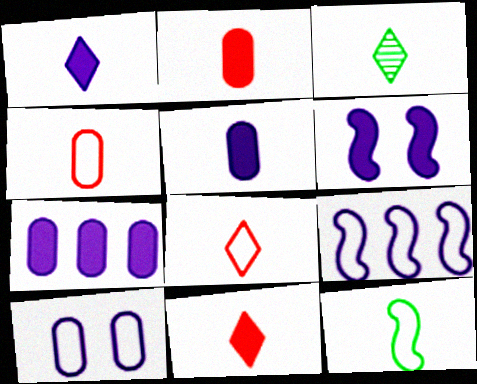[[1, 3, 8], 
[1, 6, 7]]